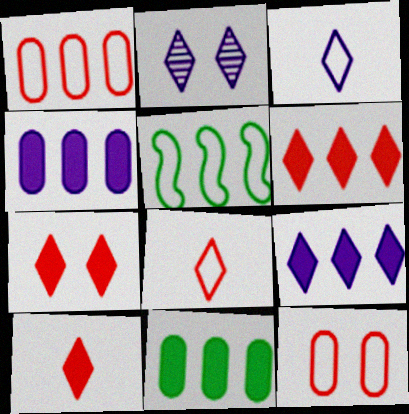[[2, 3, 9], 
[3, 5, 12], 
[6, 7, 10]]